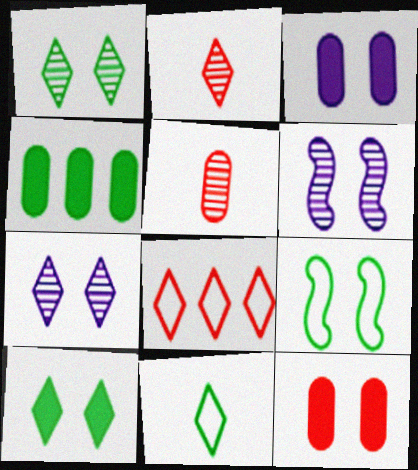[[7, 9, 12]]